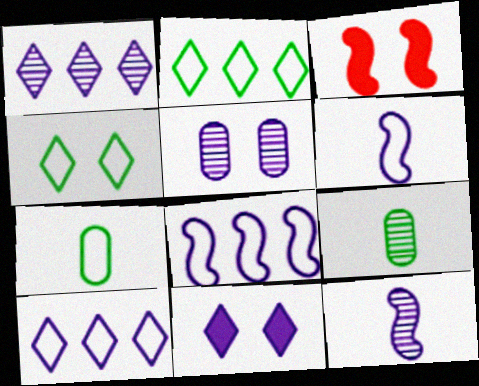[[1, 3, 7], 
[1, 5, 12], 
[3, 4, 5], 
[3, 9, 10]]